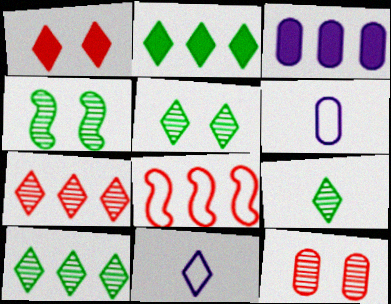[[1, 10, 11], 
[3, 8, 10], 
[5, 9, 10]]